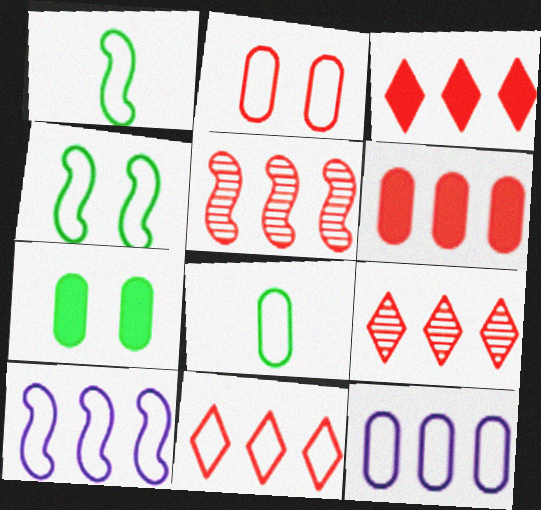[[2, 8, 12], 
[3, 9, 11], 
[5, 6, 11]]